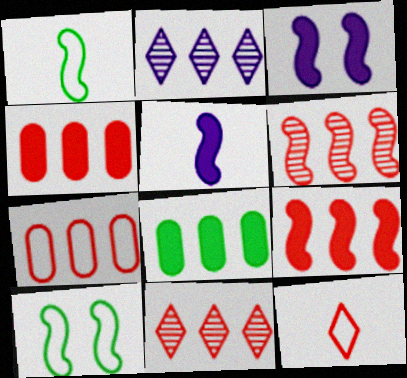[[1, 3, 6], 
[5, 6, 10], 
[7, 9, 11]]